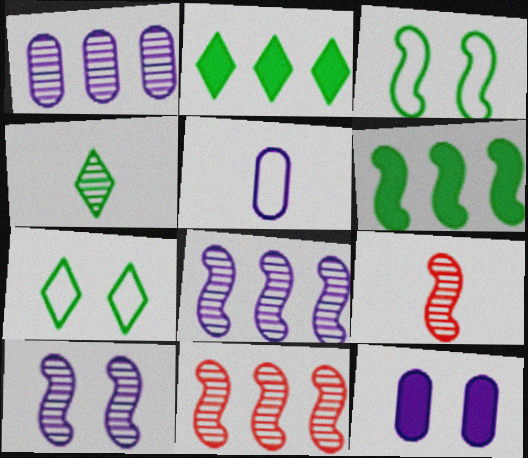[[1, 5, 12], 
[2, 4, 7]]